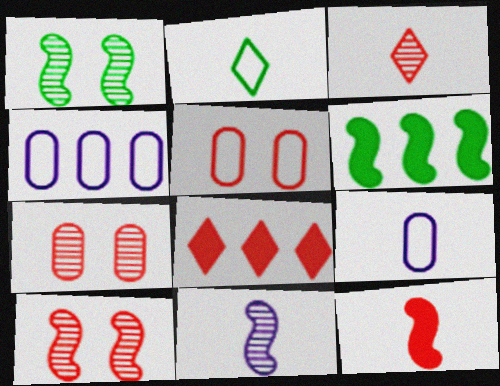[[1, 8, 9]]